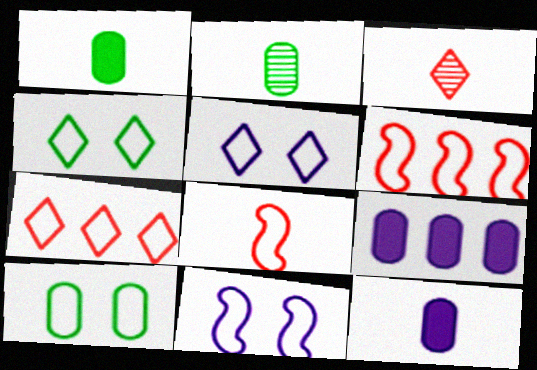[]